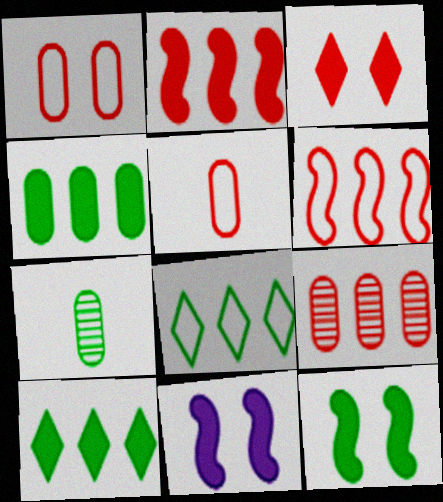[[7, 8, 12]]